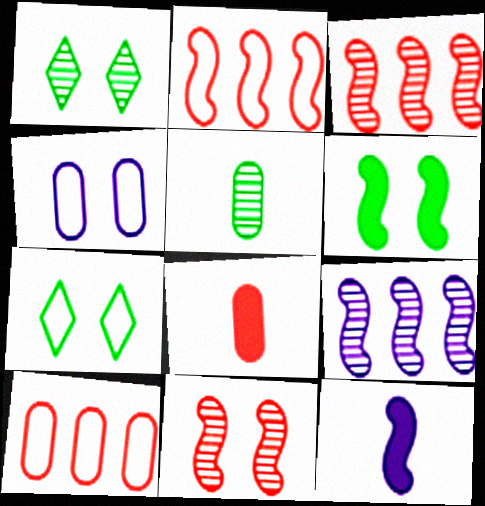[[1, 10, 12], 
[7, 8, 9]]